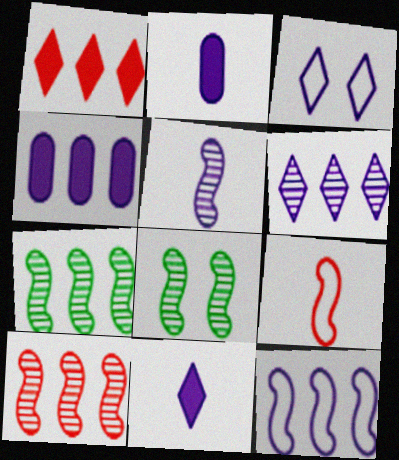[[3, 4, 5], 
[3, 6, 11], 
[4, 6, 12], 
[5, 8, 10]]